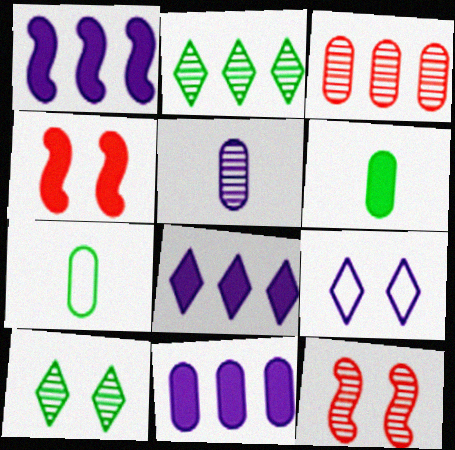[[1, 5, 9], 
[1, 8, 11], 
[2, 5, 12], 
[4, 6, 8], 
[7, 8, 12]]